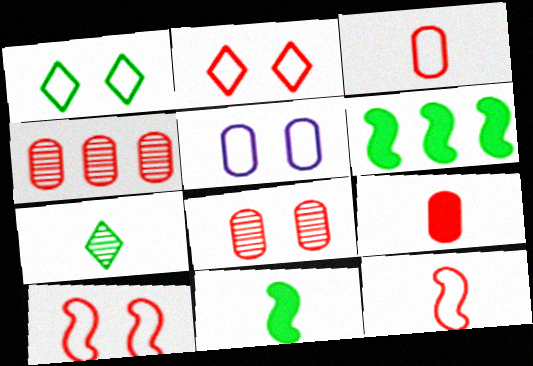[[1, 5, 10]]